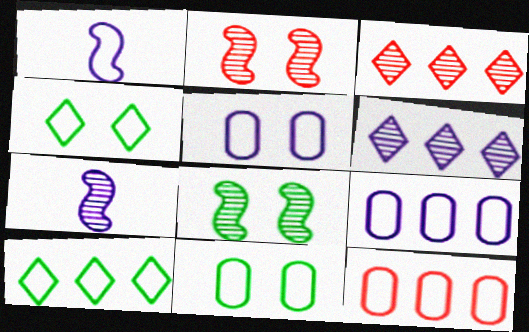[[1, 4, 12]]